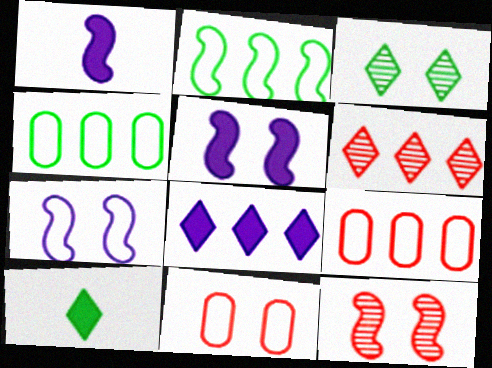[[1, 2, 12], 
[1, 3, 9], 
[3, 5, 11]]